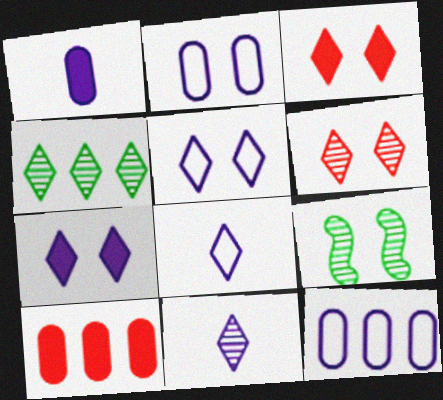[[2, 3, 9], 
[3, 4, 8], 
[4, 6, 11], 
[8, 9, 10]]